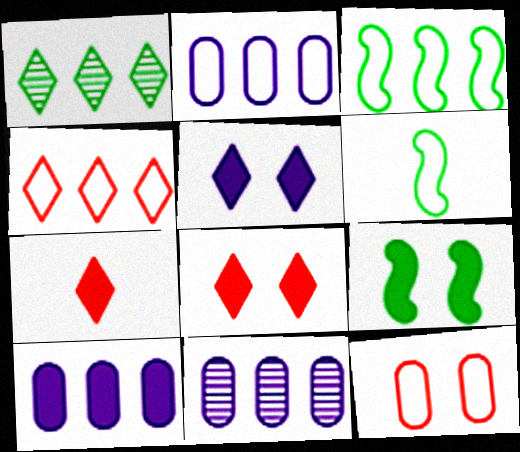[[2, 3, 4], 
[2, 10, 11], 
[6, 8, 11], 
[7, 9, 10]]